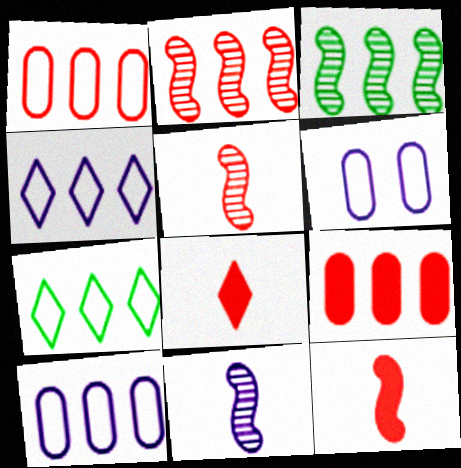[[3, 4, 9], 
[3, 6, 8]]